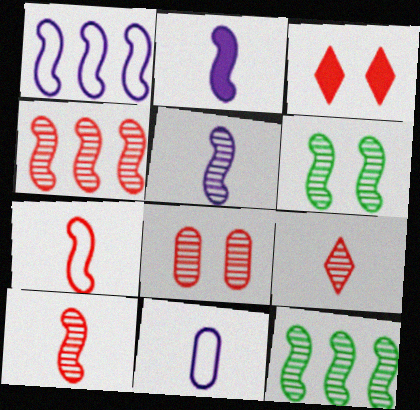[[3, 11, 12], 
[4, 5, 6], 
[4, 8, 9]]